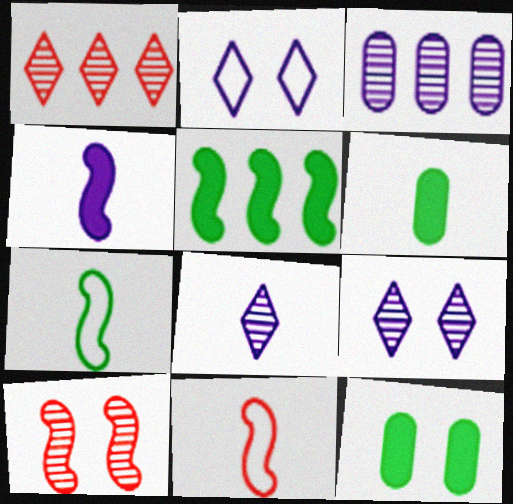[[2, 3, 4], 
[2, 10, 12], 
[6, 8, 11]]